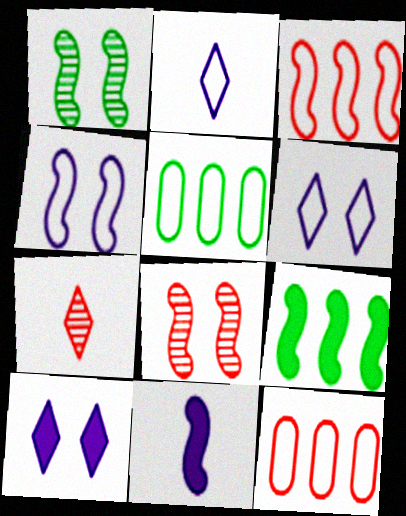[[1, 3, 11]]